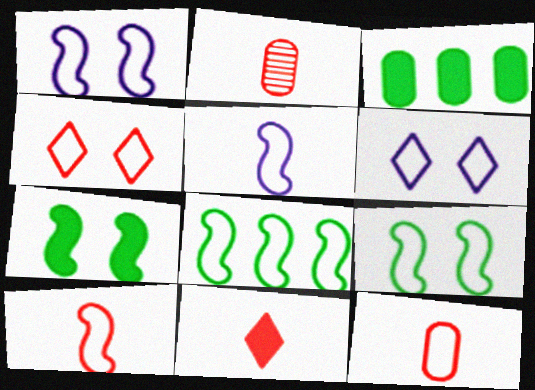[[1, 8, 10], 
[2, 10, 11], 
[6, 8, 12]]